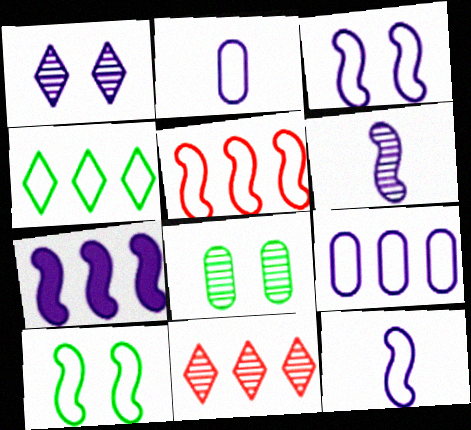[[1, 2, 7], 
[3, 6, 7], 
[4, 5, 9], 
[5, 10, 12], 
[6, 8, 11]]